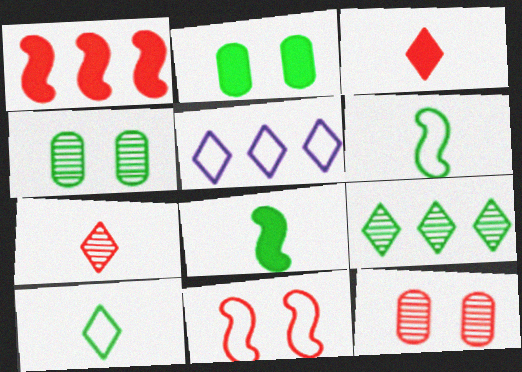[[2, 6, 9], 
[5, 8, 12]]